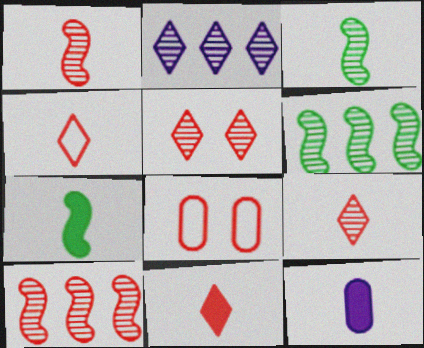[[2, 7, 8], 
[3, 4, 12], 
[4, 9, 11], 
[7, 11, 12], 
[8, 10, 11]]